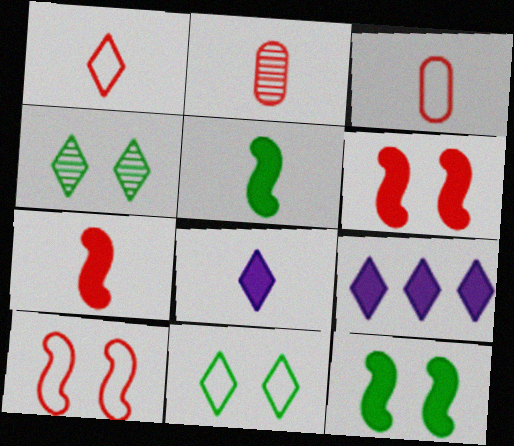[[1, 2, 7], 
[1, 4, 9]]